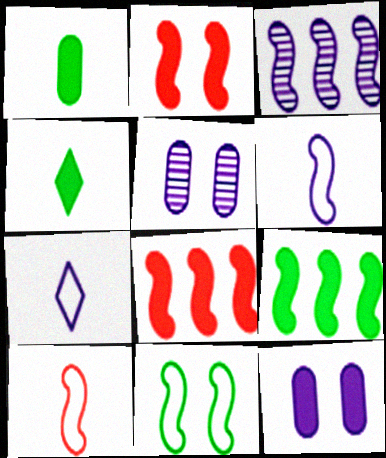[[3, 7, 12], 
[4, 8, 12]]